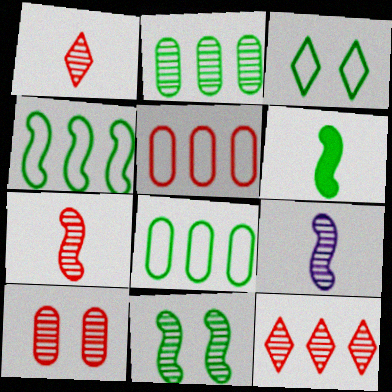[[2, 3, 6], 
[4, 6, 11], 
[7, 10, 12]]